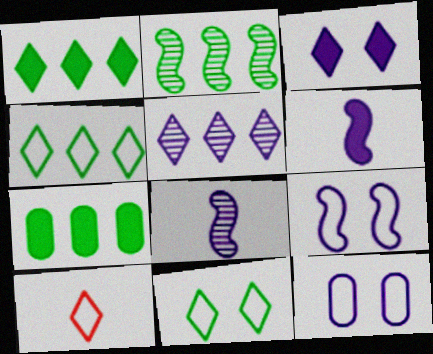[[2, 4, 7], 
[5, 6, 12]]